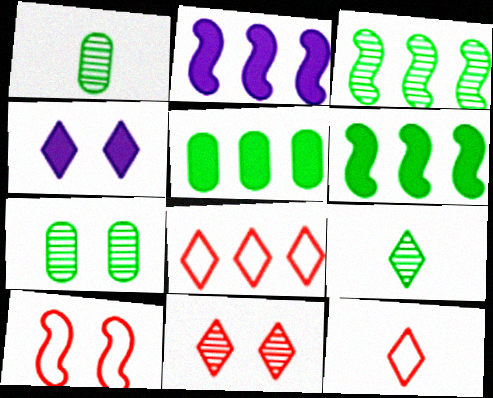[[2, 7, 12], 
[3, 7, 9], 
[4, 7, 10], 
[4, 8, 9]]